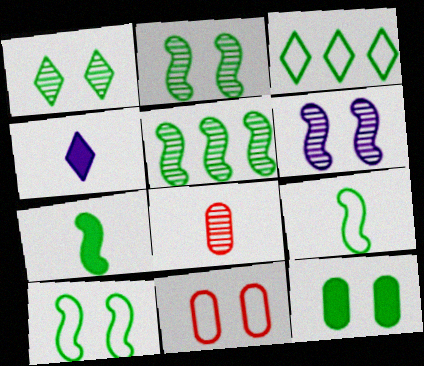[[1, 10, 12], 
[4, 5, 11], 
[4, 8, 9], 
[5, 7, 10]]